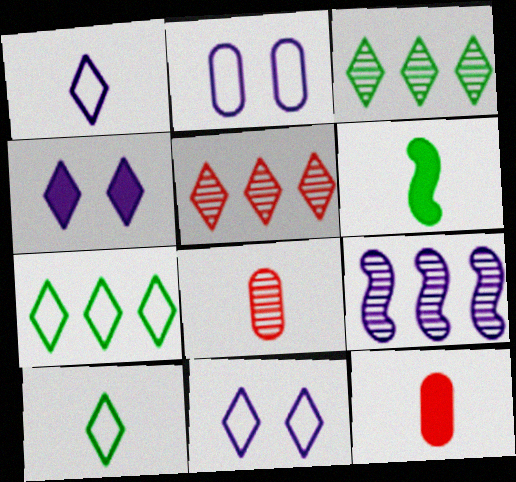[[1, 6, 8], 
[2, 5, 6], 
[4, 5, 10]]